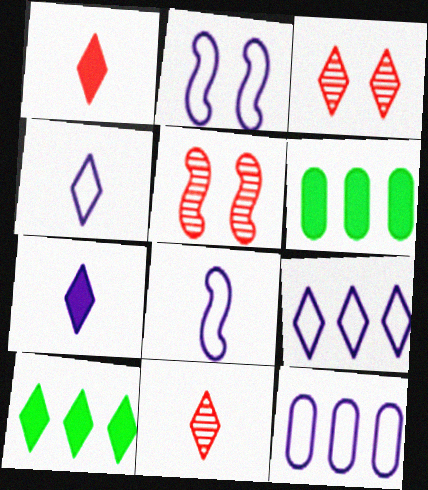[[2, 4, 12], 
[2, 6, 11], 
[3, 4, 10], 
[3, 6, 8], 
[4, 5, 6]]